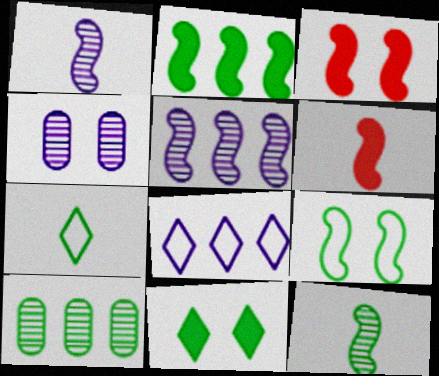[[2, 9, 12], 
[5, 6, 9]]